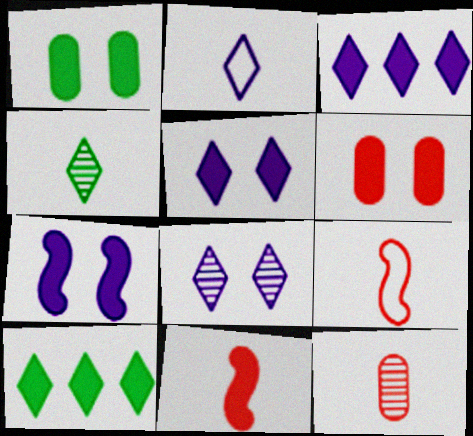[[1, 3, 11], 
[2, 3, 8]]